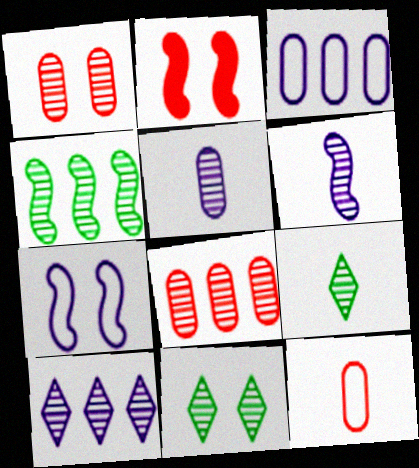[[2, 3, 9], 
[4, 8, 10], 
[6, 8, 11]]